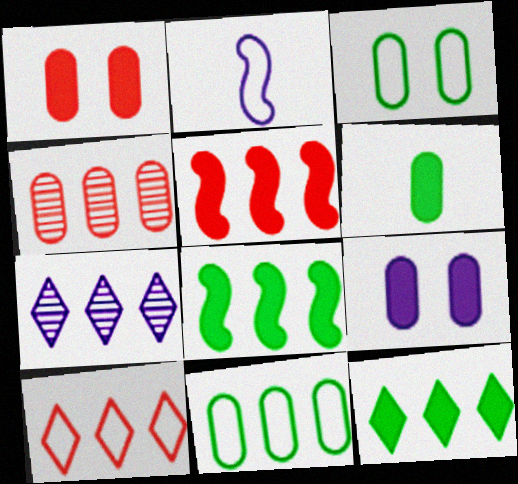[[2, 3, 10], 
[2, 7, 9], 
[4, 5, 10], 
[5, 7, 11], 
[7, 10, 12]]